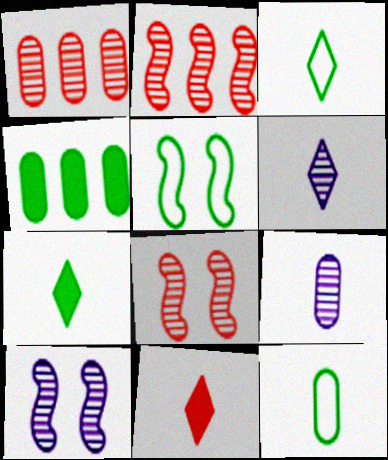[[3, 6, 11]]